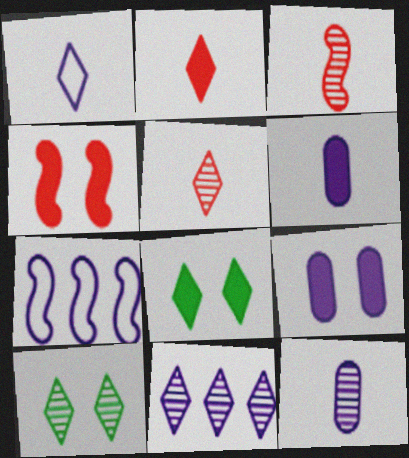[[4, 8, 9], 
[5, 10, 11]]